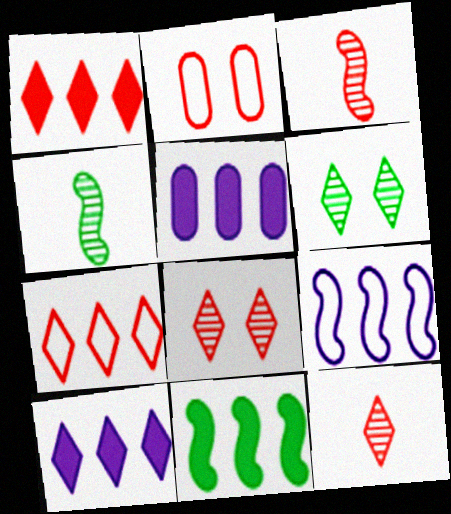[[1, 2, 3], 
[1, 5, 11], 
[2, 4, 10]]